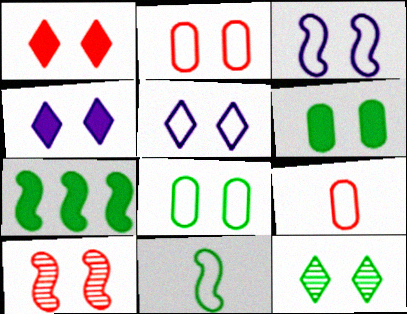[[1, 2, 10], 
[1, 5, 12], 
[4, 8, 10], 
[5, 6, 10]]